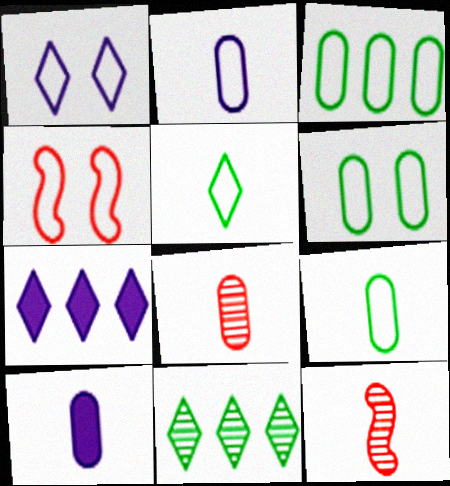[[1, 4, 6], 
[3, 6, 9], 
[4, 10, 11], 
[5, 10, 12], 
[6, 7, 12], 
[8, 9, 10]]